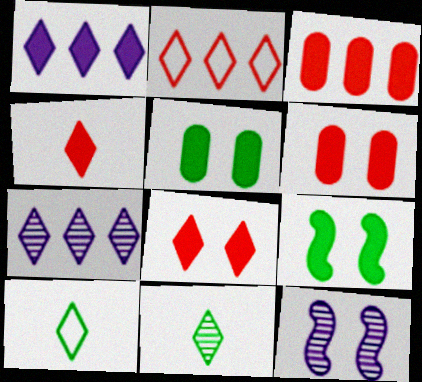[[3, 10, 12], 
[7, 8, 10]]